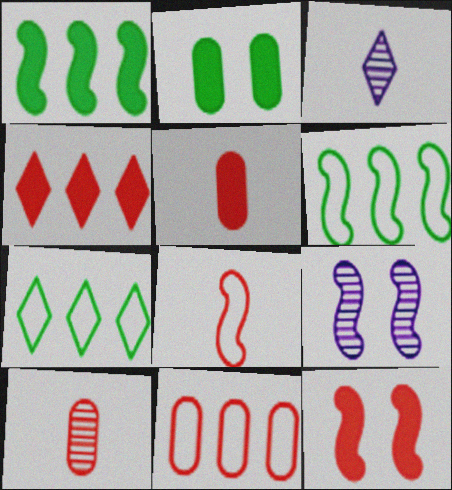[[1, 8, 9], 
[4, 5, 12], 
[5, 7, 9]]